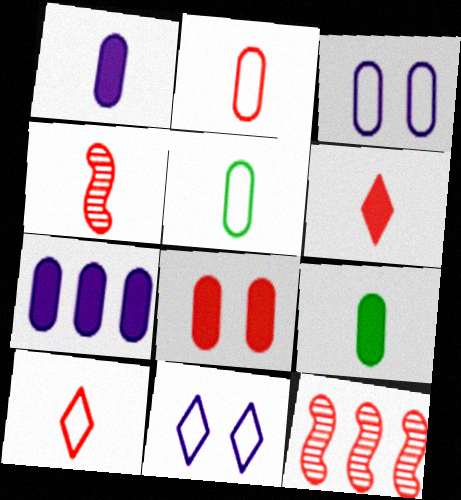[[2, 4, 6], 
[7, 8, 9], 
[8, 10, 12], 
[9, 11, 12]]